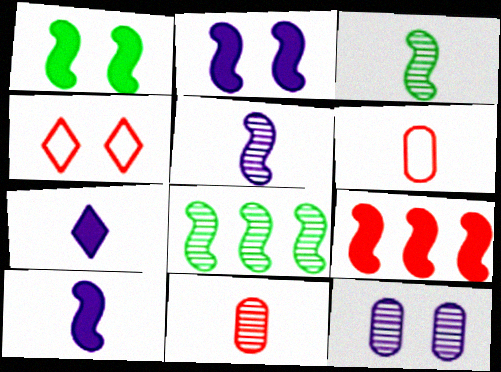[[1, 4, 12], 
[1, 9, 10], 
[3, 6, 7], 
[4, 9, 11]]